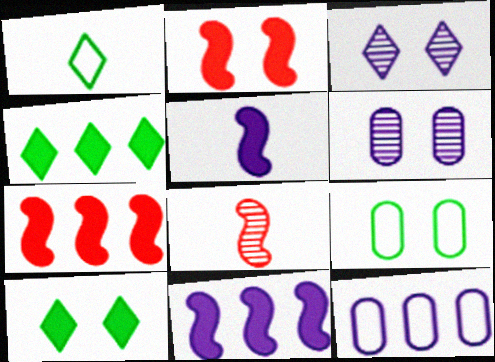[[1, 6, 7], 
[2, 3, 9], 
[3, 5, 12], 
[8, 10, 12]]